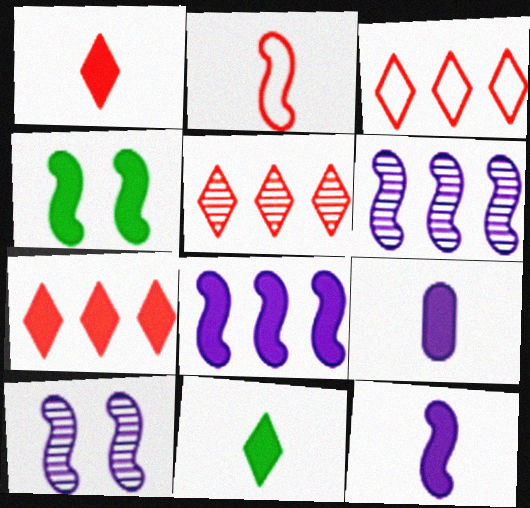[[2, 4, 6], 
[3, 5, 7], 
[4, 7, 9]]